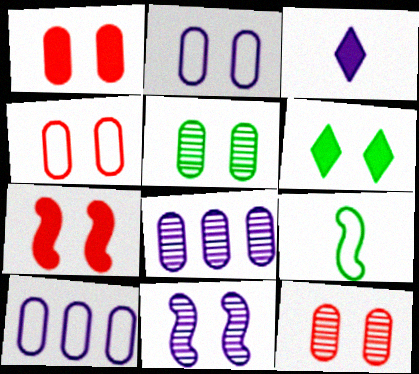[[1, 2, 5], 
[1, 4, 12], 
[3, 10, 11], 
[4, 6, 11]]